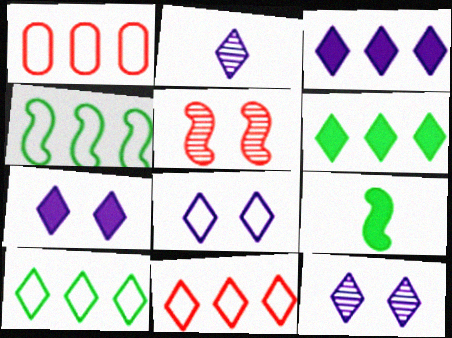[[1, 9, 12], 
[2, 3, 8], 
[7, 8, 12]]